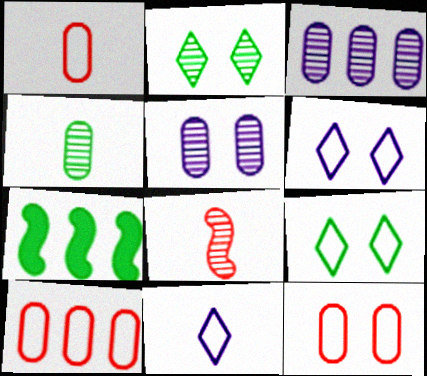[[1, 10, 12], 
[2, 3, 8], 
[4, 7, 9]]